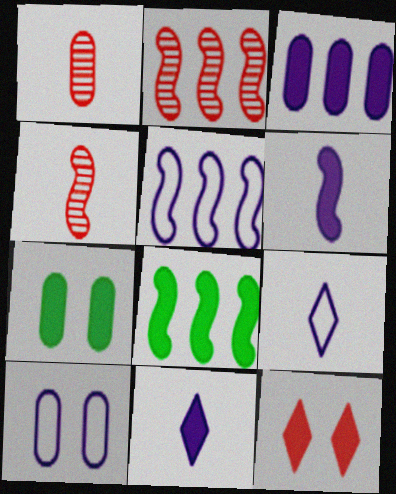[[2, 5, 8], 
[2, 7, 9], 
[5, 9, 10]]